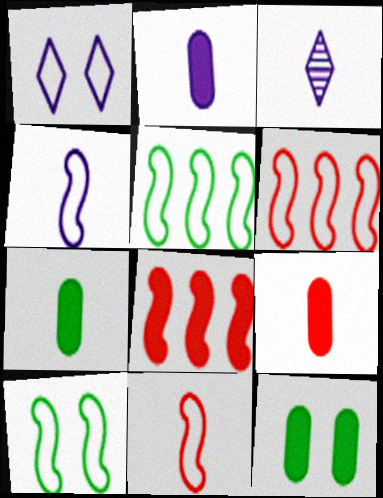[[2, 3, 4], 
[2, 7, 9], 
[3, 6, 12], 
[3, 7, 11], 
[4, 6, 10]]